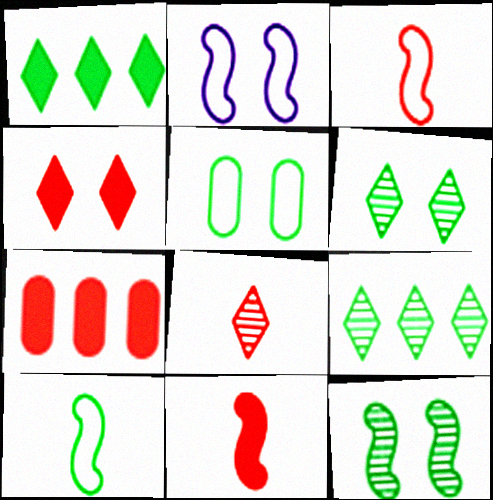[[4, 7, 11]]